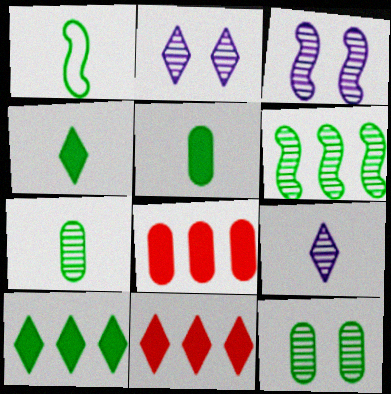[[1, 2, 8], 
[1, 4, 7], 
[1, 10, 12]]